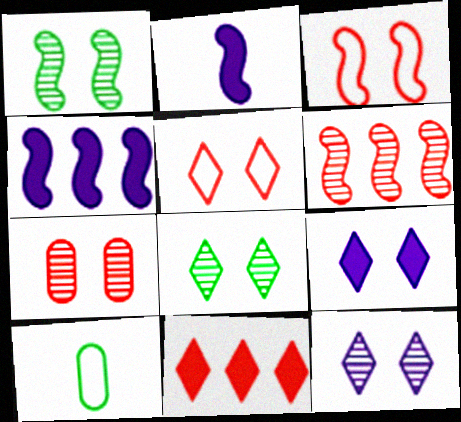[[1, 7, 12], 
[5, 8, 9], 
[6, 9, 10]]